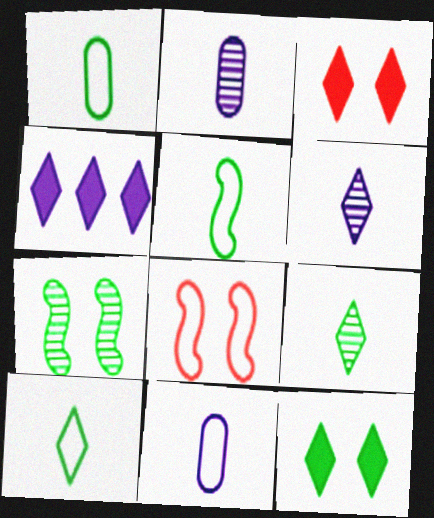[[1, 5, 10]]